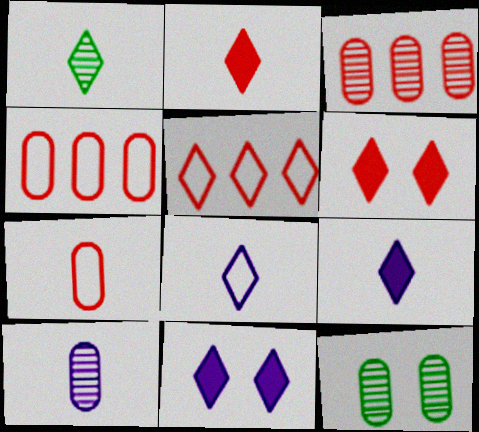[[1, 2, 8], 
[1, 5, 11], 
[3, 10, 12]]